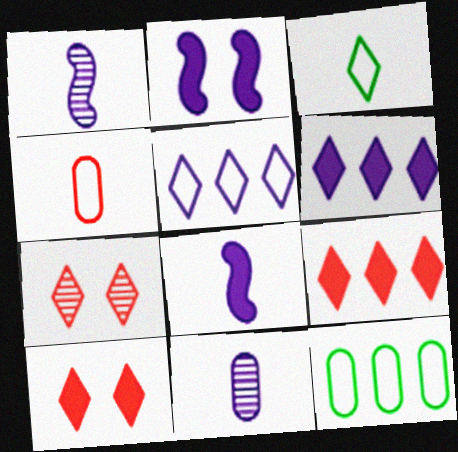[[1, 10, 12], 
[2, 5, 11], 
[3, 6, 7], 
[7, 8, 12]]